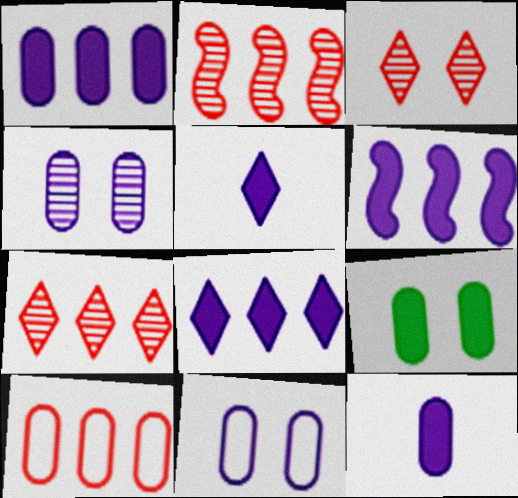[[1, 6, 8]]